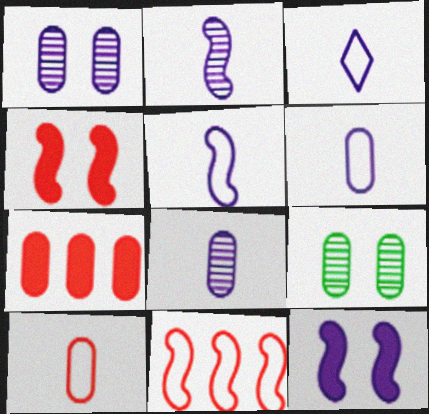[[3, 5, 6], 
[6, 7, 9]]